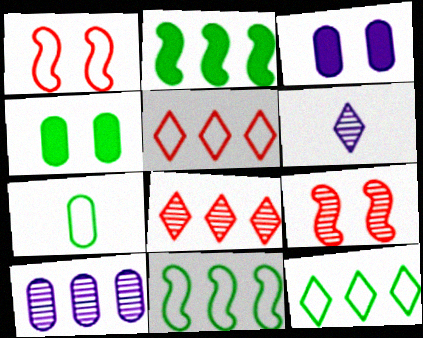[[2, 5, 10]]